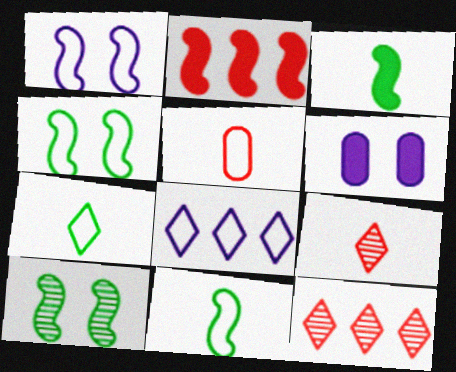[[4, 5, 8], 
[6, 11, 12]]